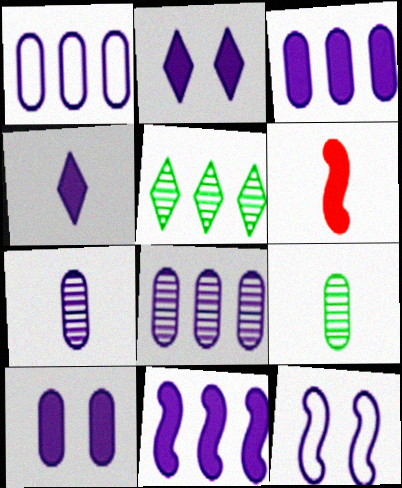[[1, 3, 8], 
[1, 7, 10], 
[4, 8, 12], 
[4, 10, 11]]